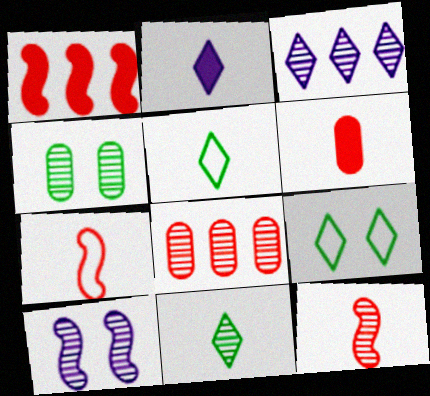[[3, 4, 12], 
[8, 10, 11]]